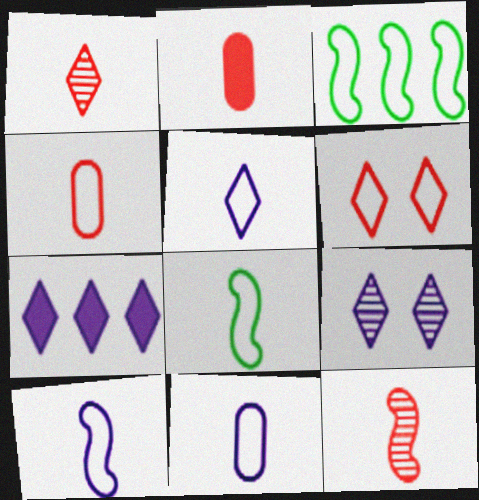[[2, 3, 9], 
[3, 6, 11], 
[4, 5, 8], 
[5, 7, 9], 
[5, 10, 11]]